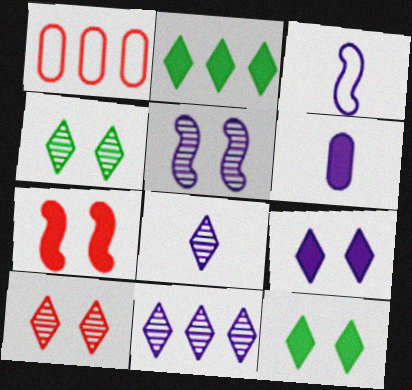[[2, 6, 7], 
[3, 6, 8]]